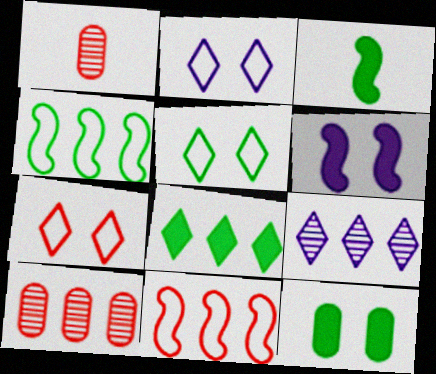[[2, 3, 10], 
[2, 5, 7], 
[3, 8, 12]]